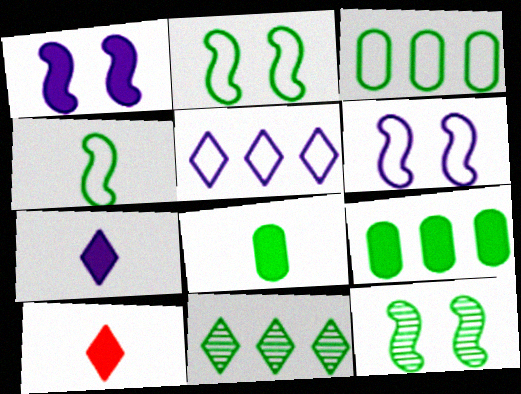[[1, 9, 10], 
[2, 8, 11]]